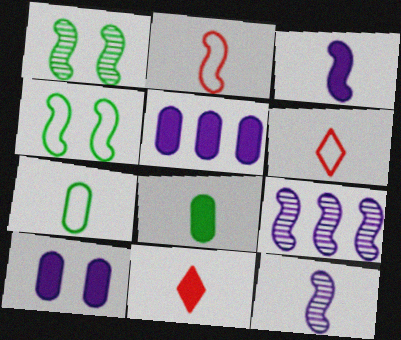[[1, 5, 6], 
[3, 8, 11], 
[6, 8, 12], 
[7, 11, 12]]